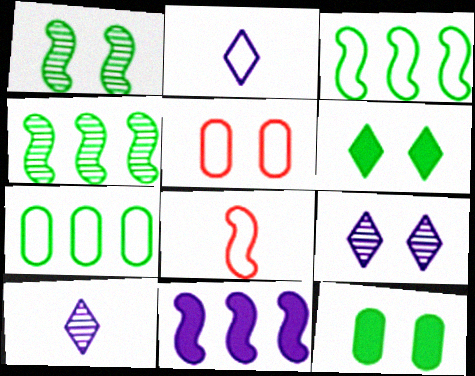[[1, 8, 11], 
[2, 3, 5]]